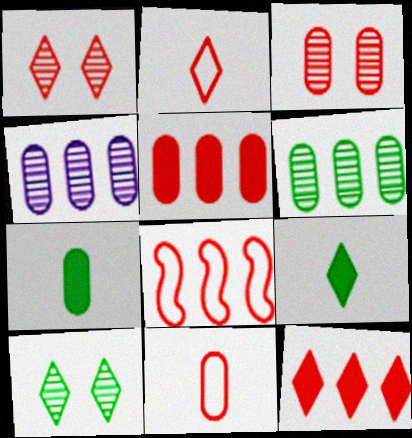[[1, 2, 12], 
[3, 5, 11]]